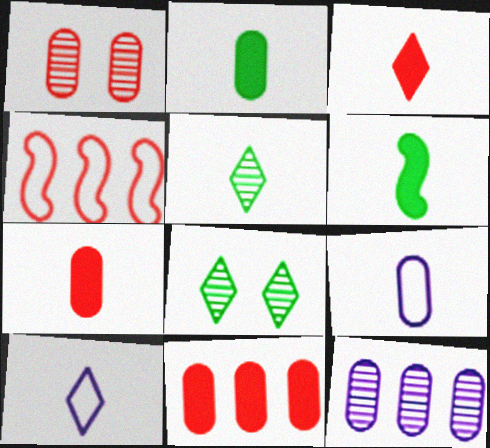[[1, 3, 4], 
[3, 5, 10]]